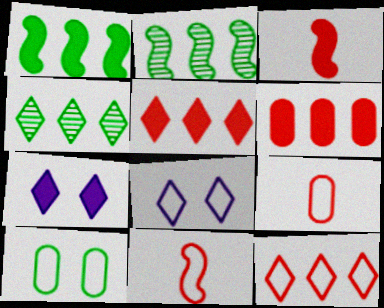[[2, 7, 9]]